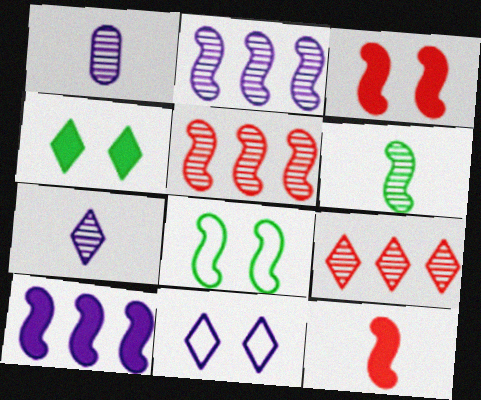[[1, 10, 11], 
[2, 8, 12]]